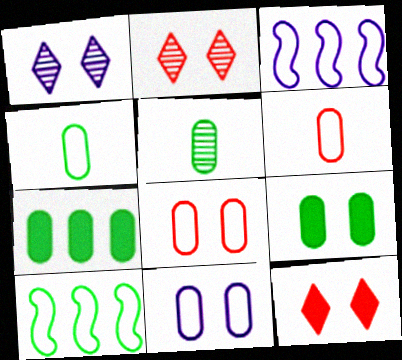[[3, 5, 12]]